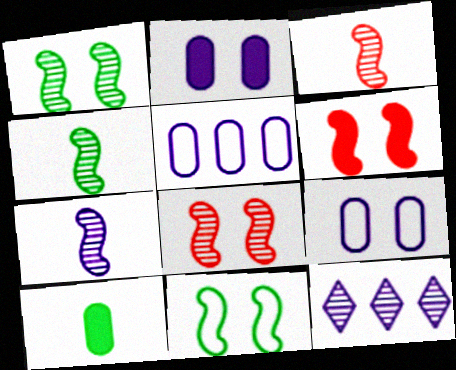[[3, 4, 7]]